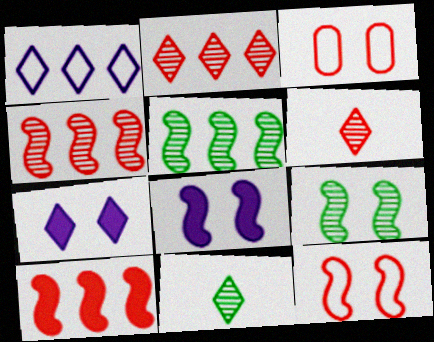[[3, 6, 10], 
[3, 7, 9], 
[8, 9, 12]]